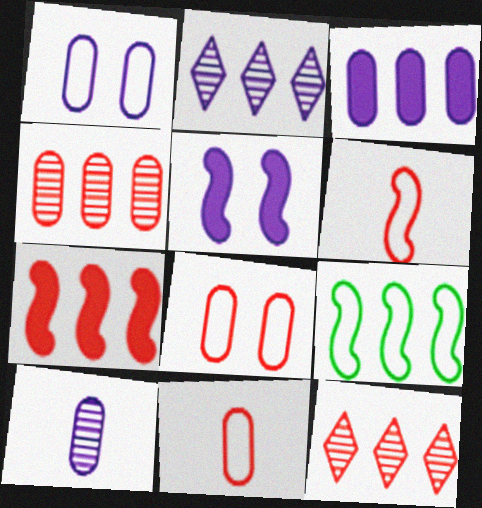[[1, 3, 10], 
[3, 9, 12]]